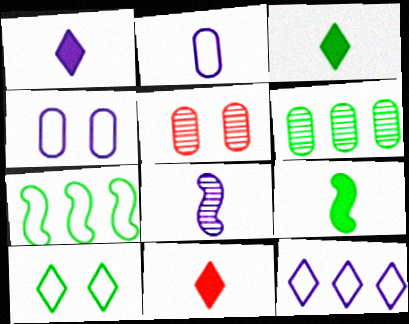[[1, 2, 8], 
[1, 3, 11], 
[1, 5, 7], 
[5, 9, 12], 
[6, 9, 10]]